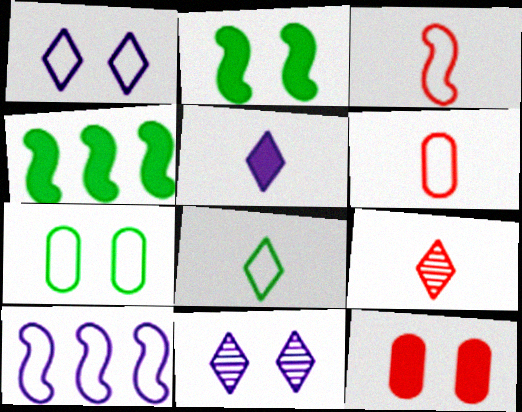[[4, 5, 12], 
[4, 6, 11], 
[5, 8, 9]]